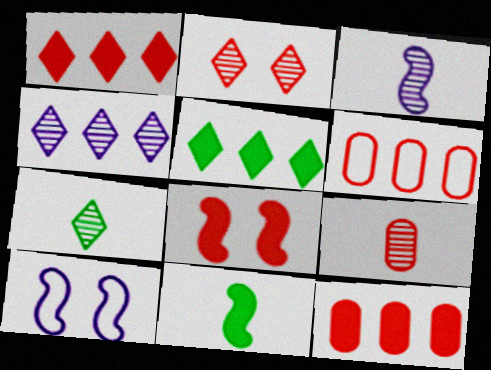[[2, 4, 7], 
[3, 7, 9], 
[5, 9, 10], 
[7, 10, 12]]